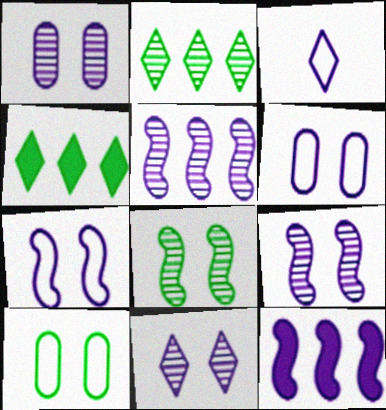[[1, 3, 12], 
[1, 9, 11]]